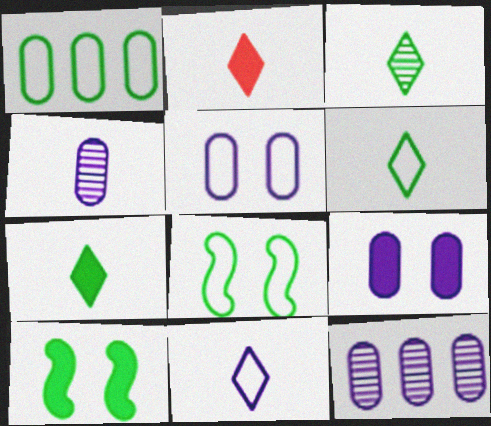[[1, 3, 10], 
[1, 6, 8], 
[2, 3, 11], 
[2, 8, 12], 
[3, 6, 7]]